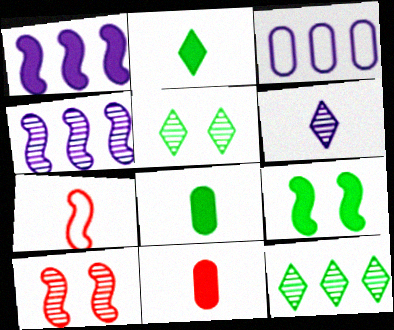[[2, 3, 10], 
[4, 7, 9], 
[6, 7, 8]]